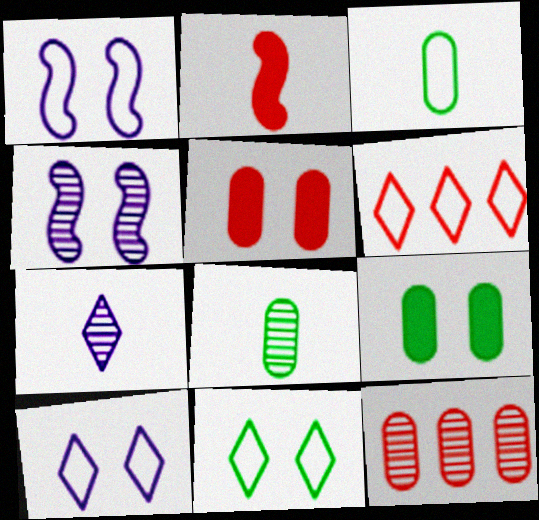[[1, 3, 6], 
[2, 3, 7], 
[4, 5, 11]]